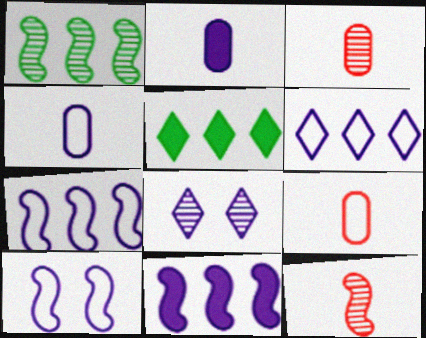[[1, 3, 8], 
[2, 7, 8], 
[3, 5, 10], 
[4, 6, 10], 
[4, 8, 11]]